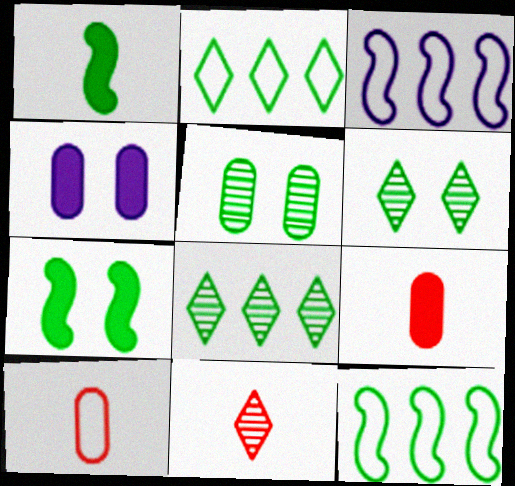[[1, 2, 5], 
[3, 6, 9], 
[4, 11, 12]]